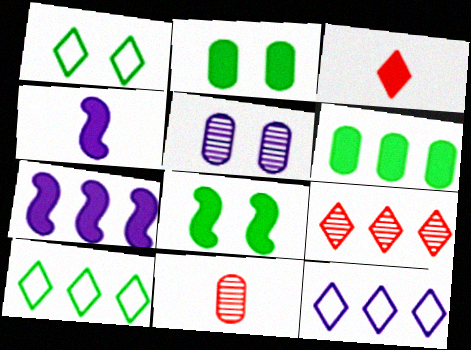[[1, 7, 11], 
[2, 3, 7], 
[4, 5, 12], 
[8, 11, 12]]